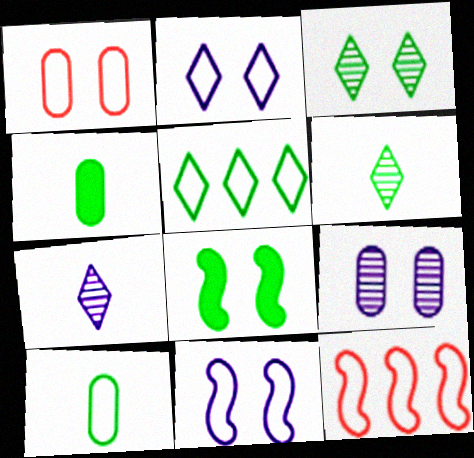[[2, 10, 12]]